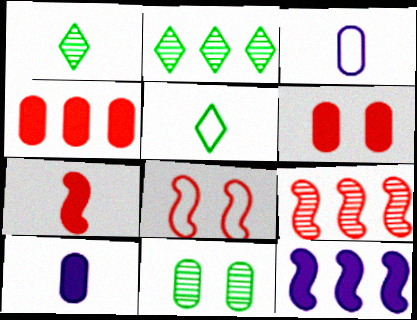[[1, 3, 7], 
[2, 8, 10], 
[3, 4, 11], 
[7, 8, 9]]